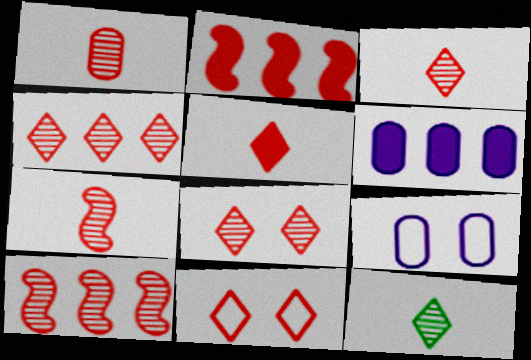[[1, 2, 11], 
[1, 3, 7], 
[1, 8, 10], 
[2, 9, 12], 
[3, 4, 8], 
[4, 5, 11]]